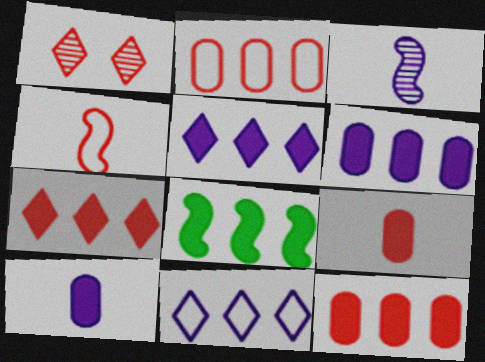[[1, 4, 12], 
[5, 8, 12], 
[6, 7, 8]]